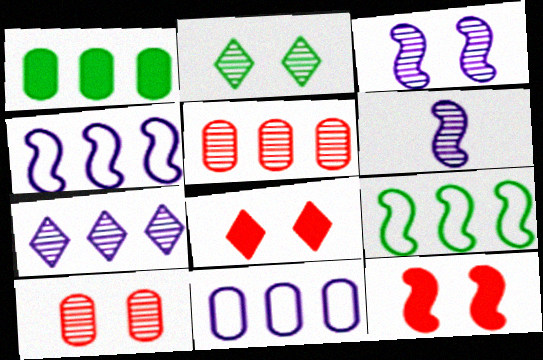[[1, 5, 11], 
[2, 3, 10], 
[2, 5, 6], 
[6, 9, 12]]